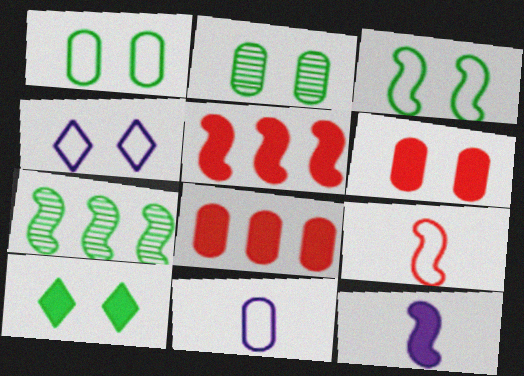[[2, 3, 10], 
[2, 8, 11], 
[8, 10, 12]]